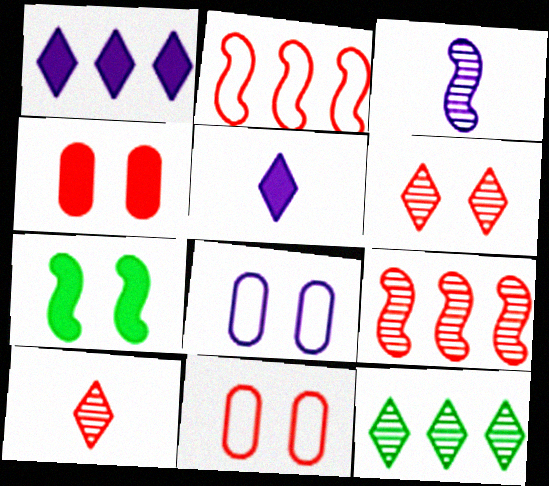[[1, 3, 8], 
[2, 3, 7], 
[2, 4, 10], 
[6, 7, 8]]